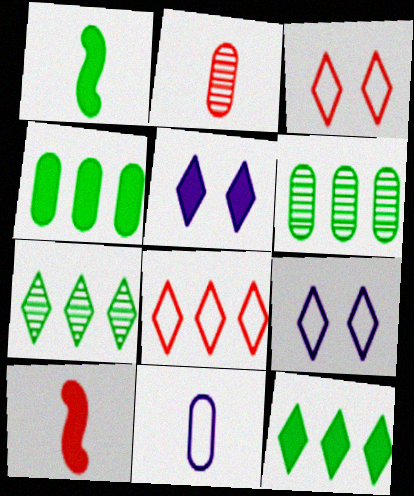[[4, 5, 10], 
[6, 9, 10]]